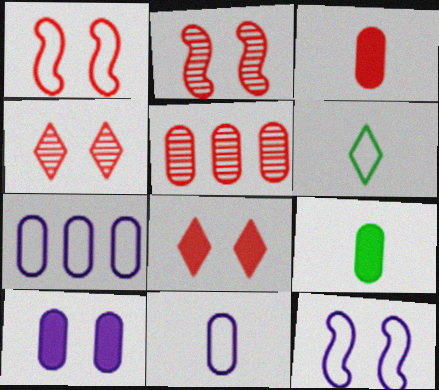[[1, 6, 7]]